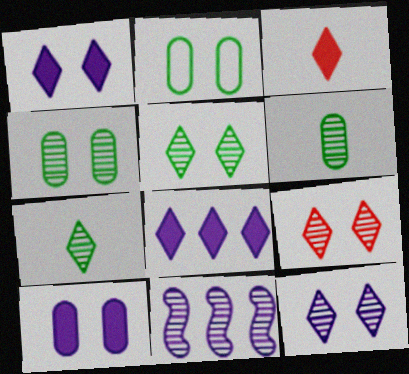[[2, 3, 11], 
[5, 9, 12], 
[6, 9, 11]]